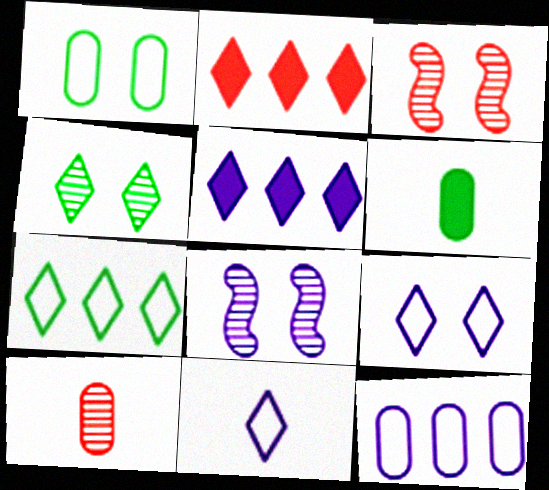[[2, 4, 11]]